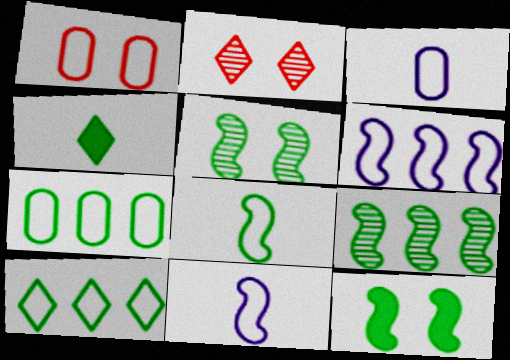[[1, 3, 7], 
[1, 10, 11], 
[4, 5, 7], 
[8, 9, 12]]